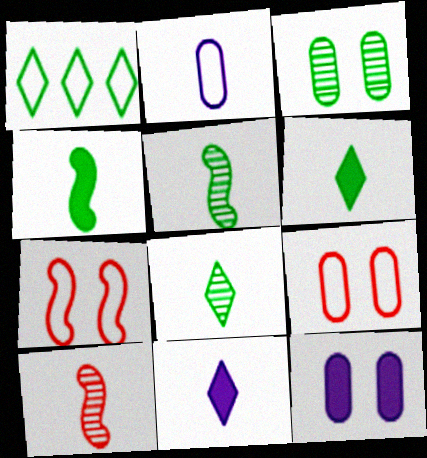[[1, 2, 7], 
[1, 3, 4], 
[1, 10, 12], 
[2, 6, 10], 
[3, 9, 12]]